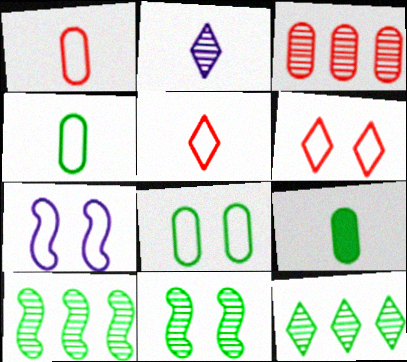[[2, 3, 11], 
[6, 7, 8]]